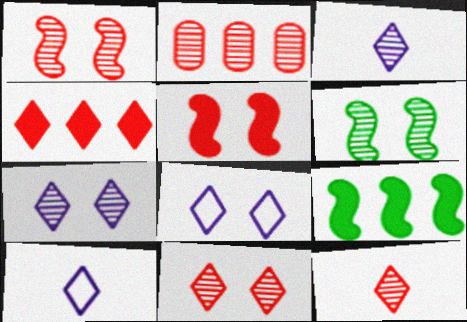[[1, 2, 12], 
[2, 3, 6]]